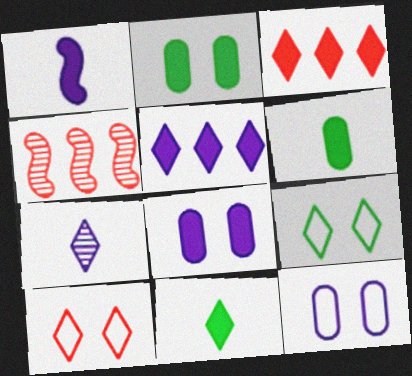[[1, 2, 3], 
[1, 5, 8], 
[3, 7, 9], 
[4, 11, 12]]